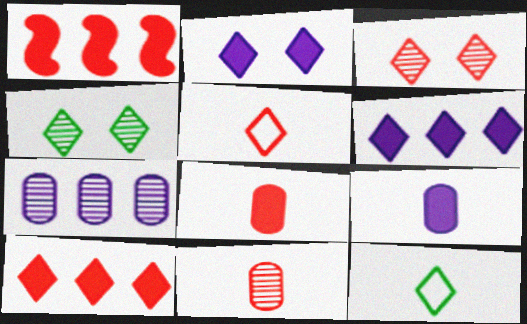[[3, 5, 10], 
[3, 6, 12], 
[4, 5, 6]]